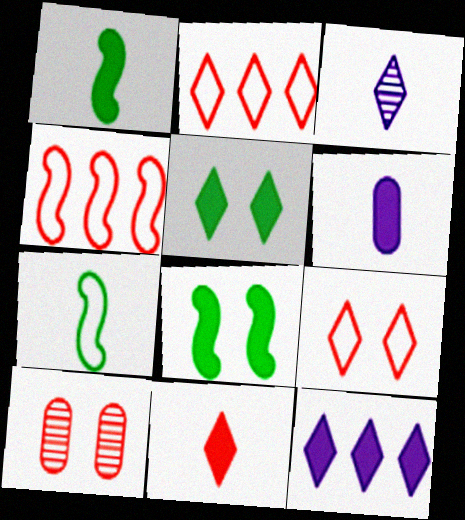[[1, 6, 11], 
[2, 3, 5], 
[4, 10, 11], 
[5, 11, 12], 
[7, 10, 12]]